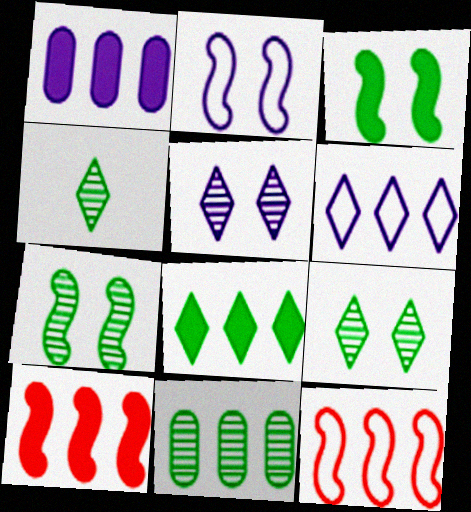[[1, 8, 10], 
[4, 7, 11], 
[6, 10, 11]]